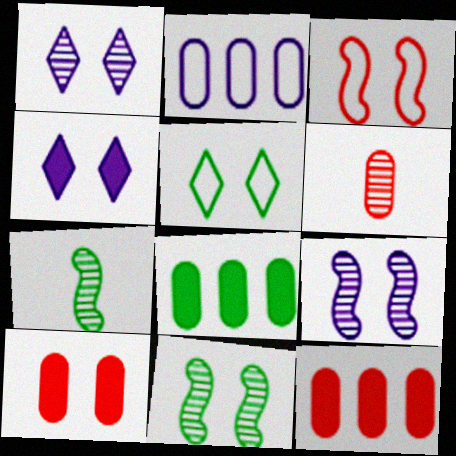[[5, 7, 8], 
[5, 9, 10]]